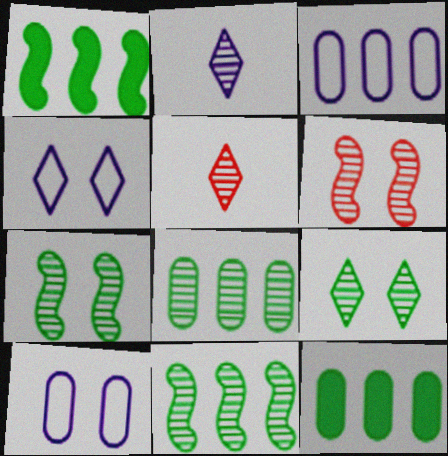[[1, 5, 10], 
[2, 6, 8]]